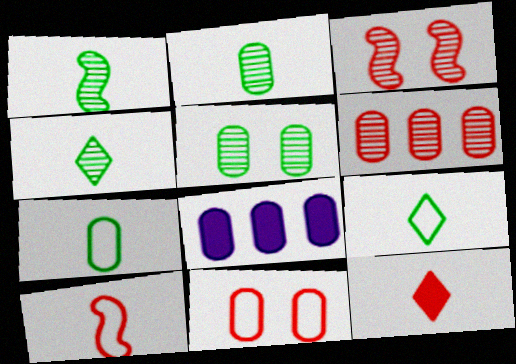[[1, 2, 4], 
[2, 8, 11], 
[3, 8, 9]]